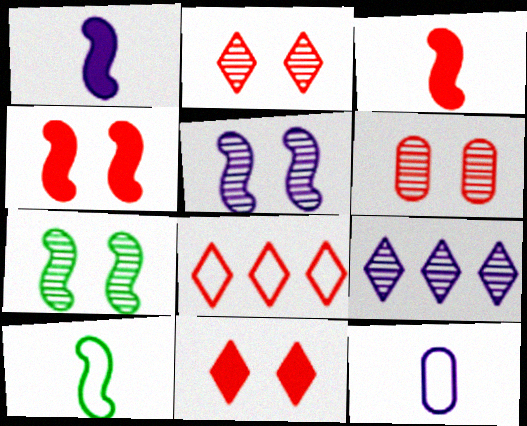[[3, 6, 8]]